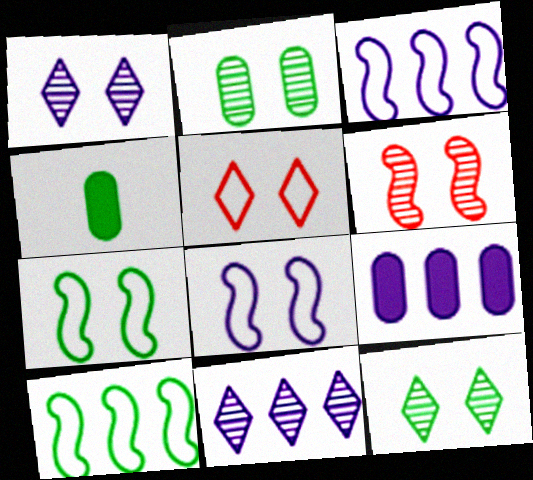[[1, 2, 6], 
[3, 9, 11], 
[4, 10, 12]]